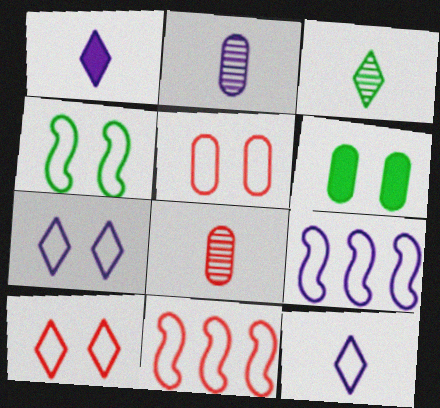[[4, 5, 7]]